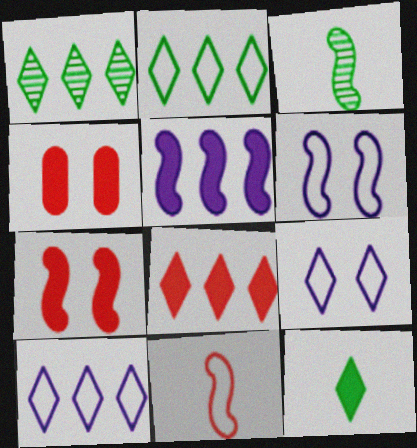[[1, 8, 10], 
[3, 4, 10], 
[4, 5, 12]]